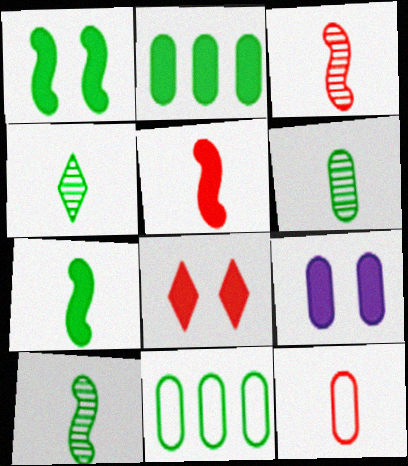[[1, 4, 11], 
[1, 8, 9], 
[4, 6, 10]]